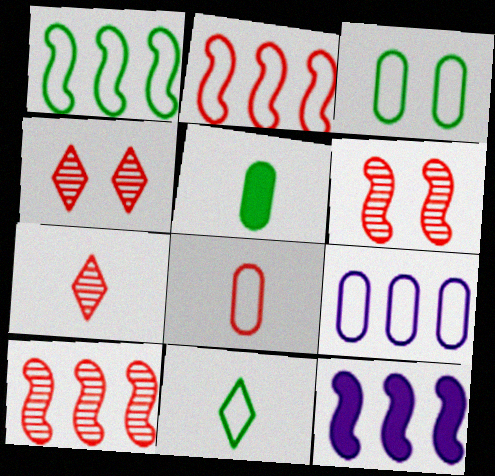[[1, 3, 11], 
[1, 10, 12], 
[3, 7, 12], 
[3, 8, 9]]